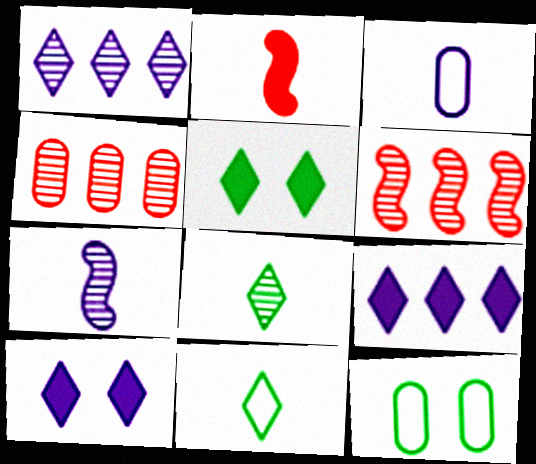[[1, 2, 12], 
[2, 3, 8], 
[3, 5, 6]]